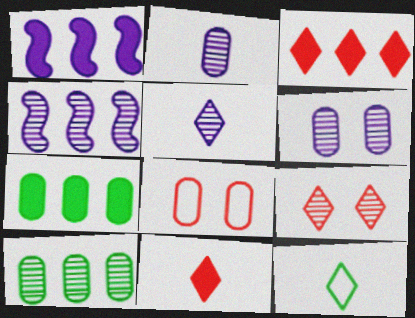[[1, 3, 7], 
[2, 7, 8], 
[4, 5, 6], 
[5, 11, 12]]